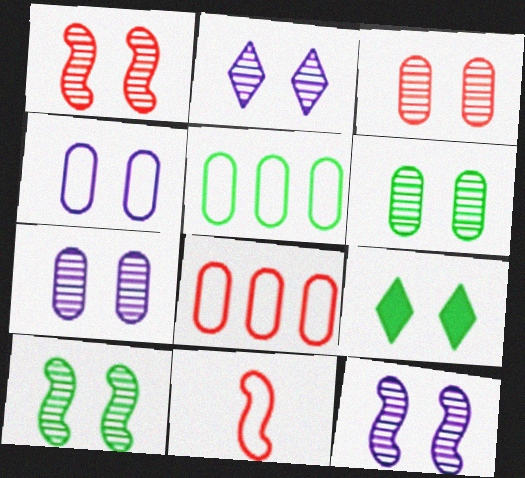[[1, 2, 6], 
[1, 4, 9], 
[1, 10, 12], 
[2, 3, 10], 
[2, 7, 12], 
[3, 6, 7]]